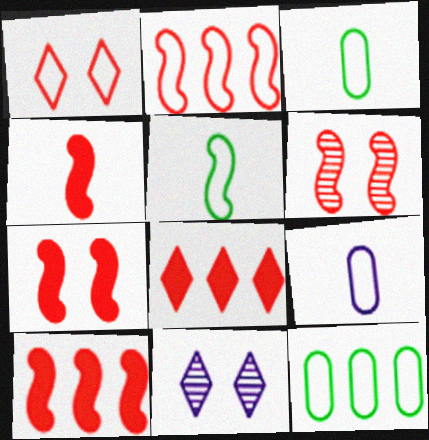[[2, 4, 6], 
[3, 10, 11], 
[4, 7, 10], 
[4, 11, 12]]